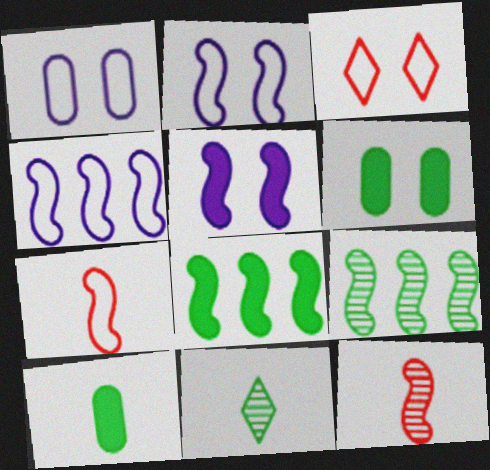[[2, 8, 12], 
[5, 7, 9]]